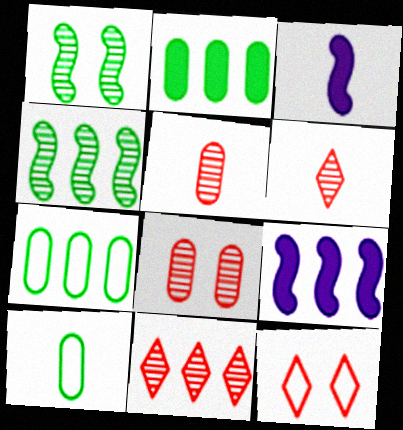[[3, 6, 10], 
[7, 9, 11]]